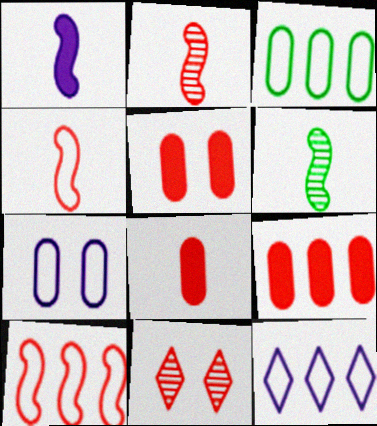[[1, 3, 11], 
[1, 4, 6], 
[3, 10, 12], 
[4, 9, 11], 
[5, 6, 12], 
[5, 8, 9], 
[8, 10, 11]]